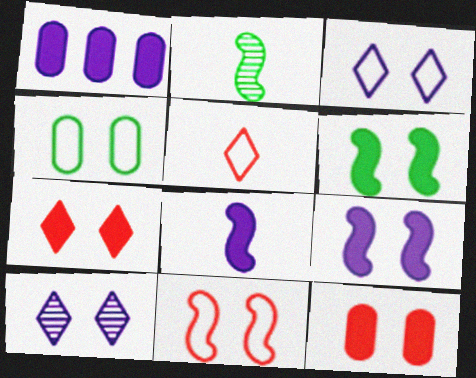[[3, 4, 11]]